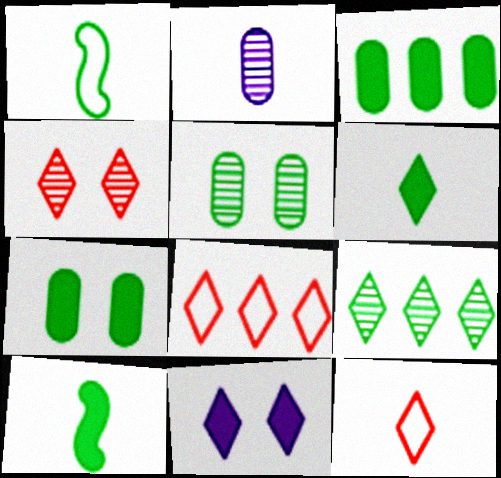[[1, 7, 9], 
[2, 10, 12], 
[9, 11, 12]]